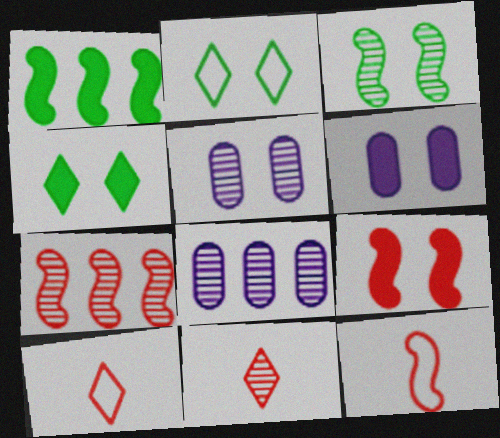[[1, 5, 10], 
[2, 5, 9], 
[3, 8, 11], 
[4, 6, 9], 
[4, 8, 12], 
[7, 9, 12]]